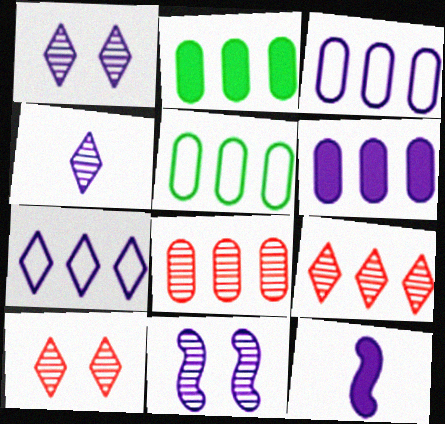[[1, 3, 12], 
[2, 3, 8], 
[5, 6, 8], 
[5, 10, 12]]